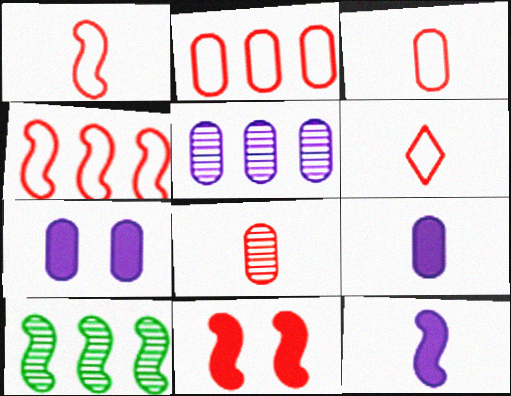[[1, 3, 6], 
[6, 7, 10]]